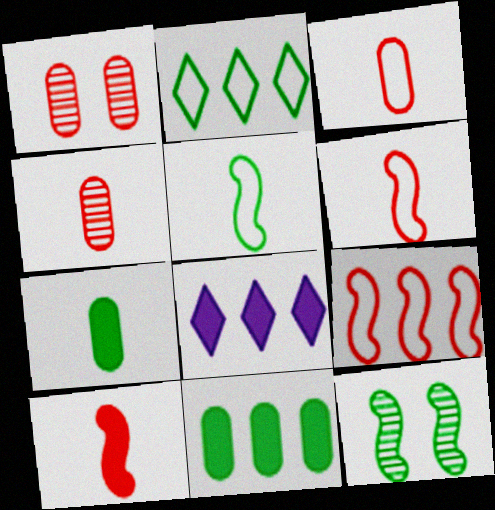[[1, 5, 8], 
[2, 7, 12], 
[3, 8, 12]]